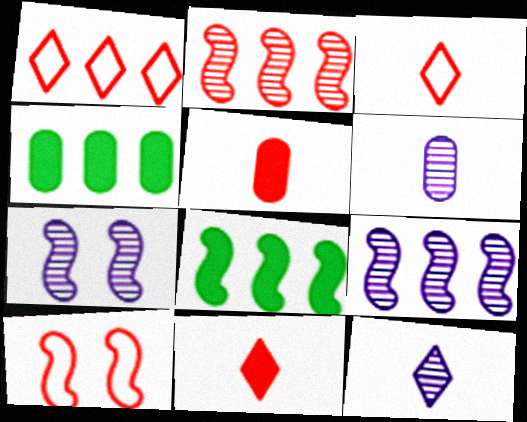[[1, 4, 9], 
[3, 4, 7], 
[4, 10, 12]]